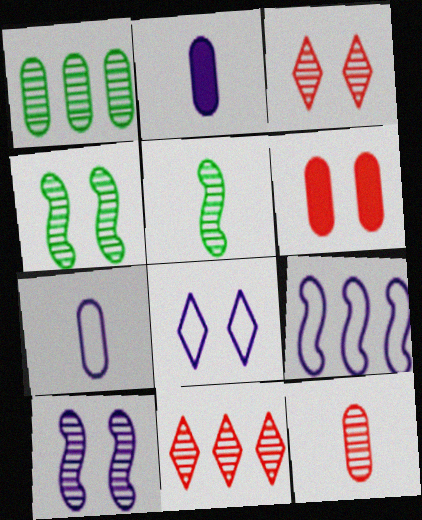[[1, 6, 7], 
[4, 6, 8], 
[7, 8, 9]]